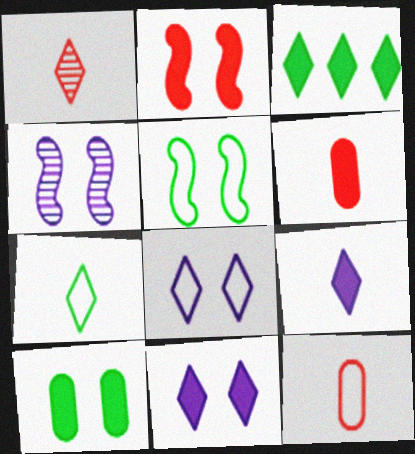[[1, 3, 8], 
[1, 7, 9], 
[2, 4, 5], 
[2, 10, 11], 
[3, 4, 12]]